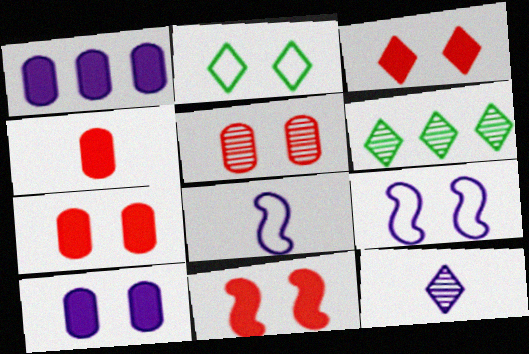[[1, 9, 12], 
[3, 7, 11], 
[4, 6, 9], 
[6, 7, 8]]